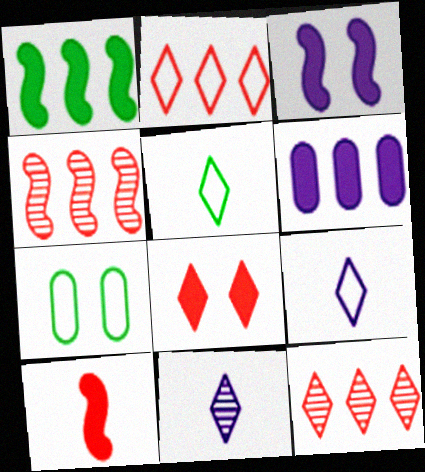[[1, 3, 10]]